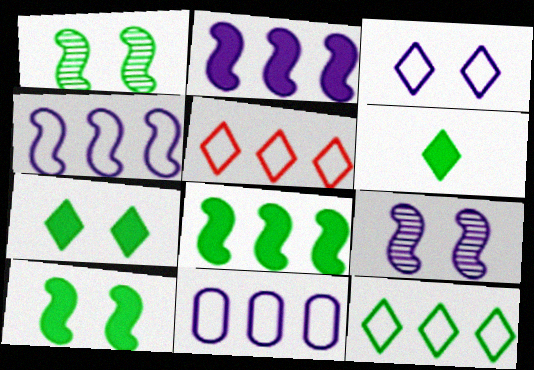[]